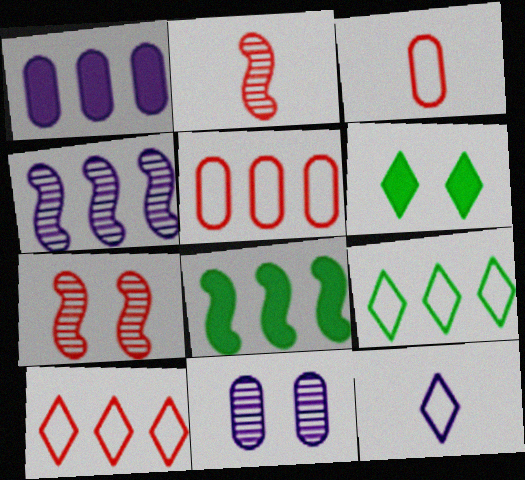[[3, 4, 6]]